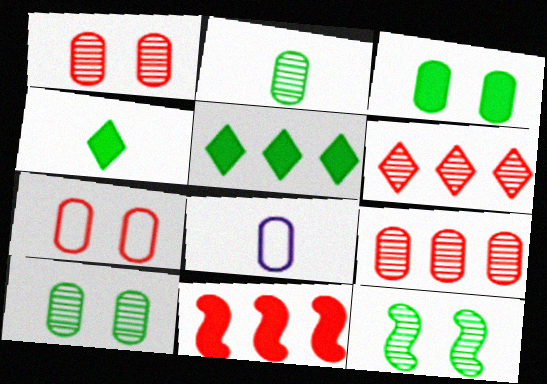[[3, 8, 9]]